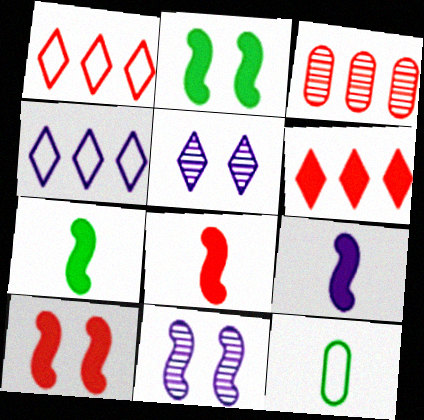[[6, 11, 12], 
[7, 8, 9]]